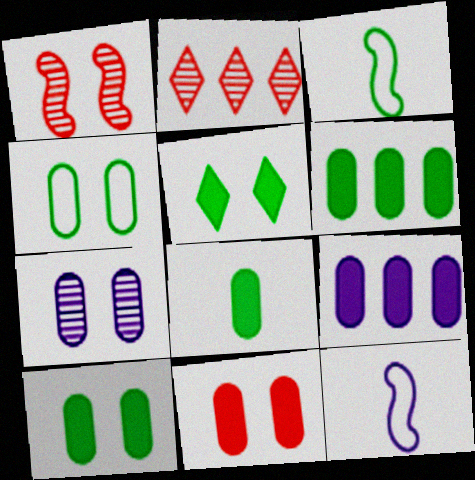[[2, 10, 12], 
[4, 7, 11], 
[6, 8, 10], 
[8, 9, 11]]